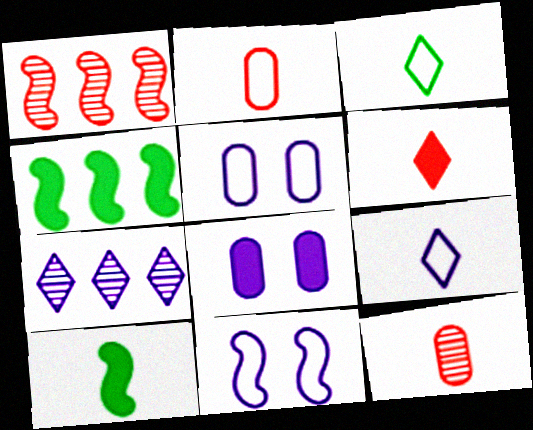[[1, 3, 8], 
[1, 10, 11], 
[4, 6, 8], 
[9, 10, 12]]